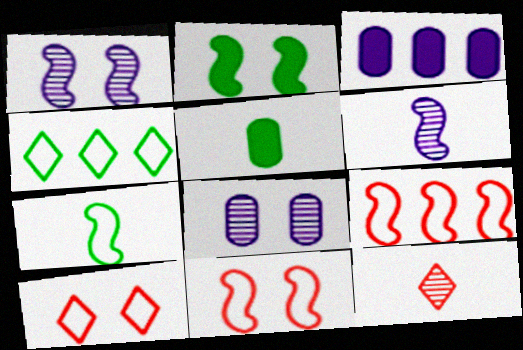[[1, 2, 11], 
[2, 6, 9], 
[2, 8, 10]]